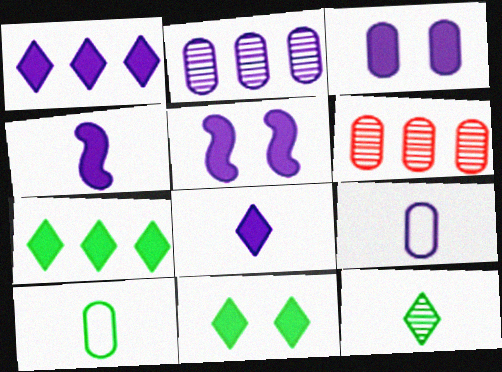[[1, 3, 4], 
[2, 3, 9], 
[3, 6, 10]]